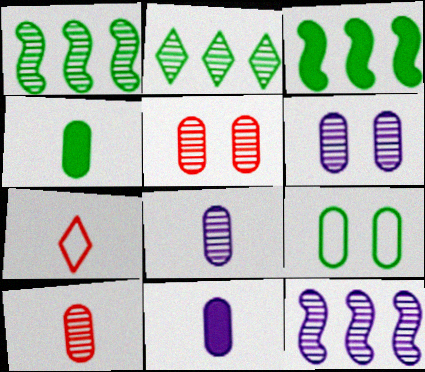[[3, 6, 7]]